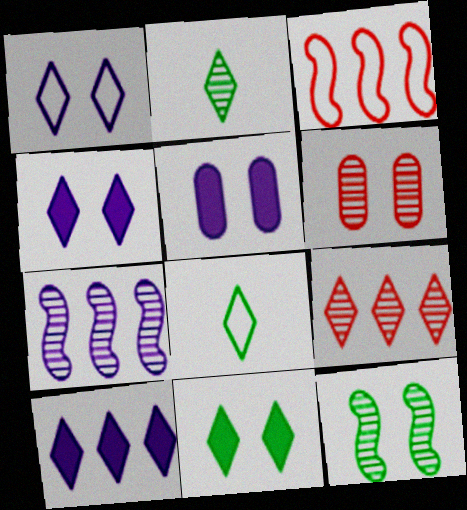[[2, 3, 5], 
[2, 6, 7], 
[4, 8, 9]]